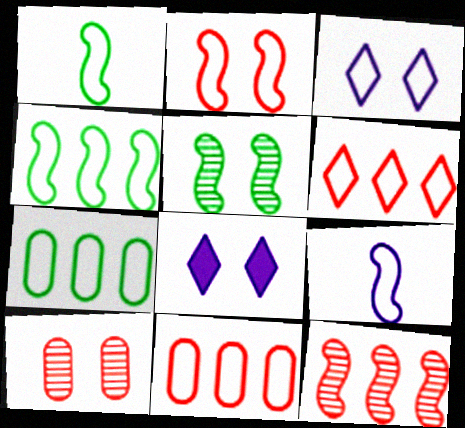[[1, 3, 11], 
[2, 4, 9]]